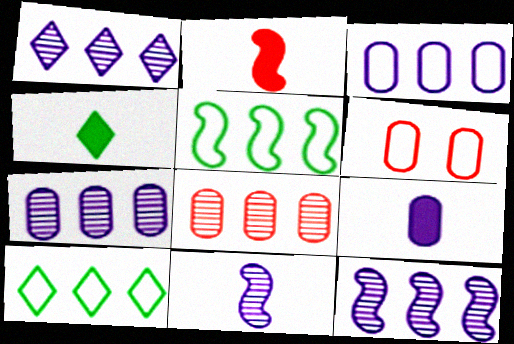[[1, 7, 12], 
[2, 4, 9], 
[4, 6, 12]]